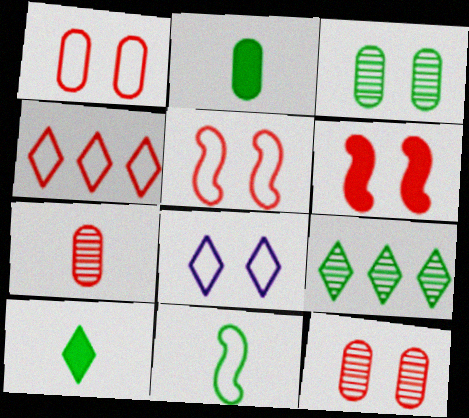[[3, 6, 8], 
[4, 6, 7]]